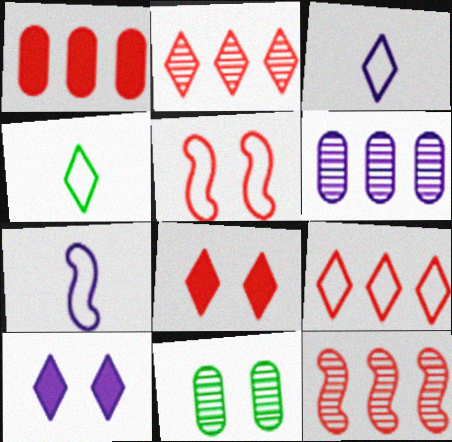[[1, 9, 12], 
[2, 4, 10], 
[5, 10, 11], 
[6, 7, 10]]